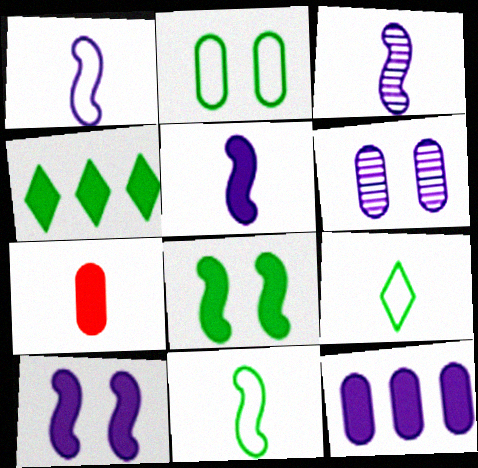[[1, 3, 5], 
[3, 7, 9], 
[4, 7, 10]]